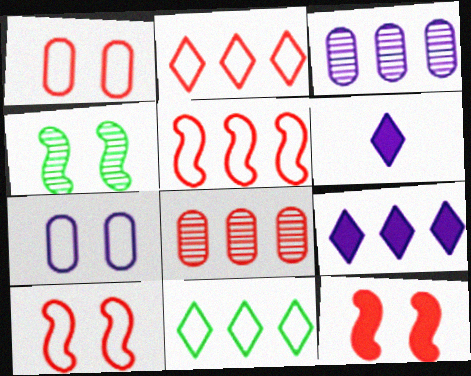[]